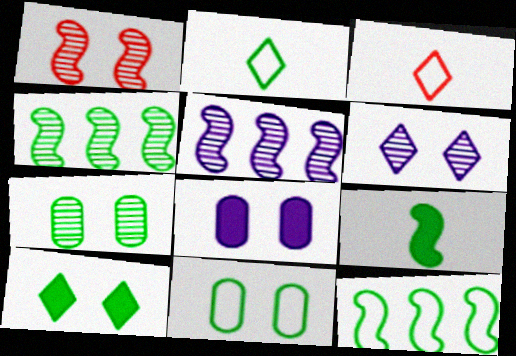[[1, 6, 7], 
[2, 11, 12], 
[3, 4, 8]]